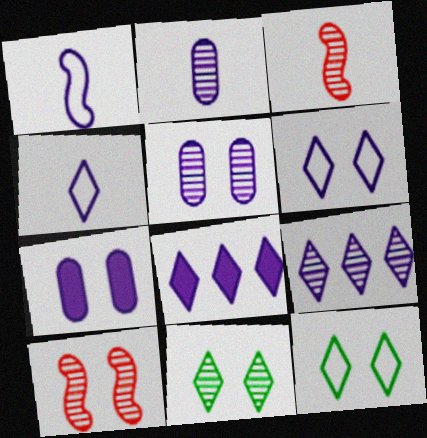[[1, 5, 8], 
[1, 7, 9], 
[5, 10, 11], 
[7, 10, 12]]